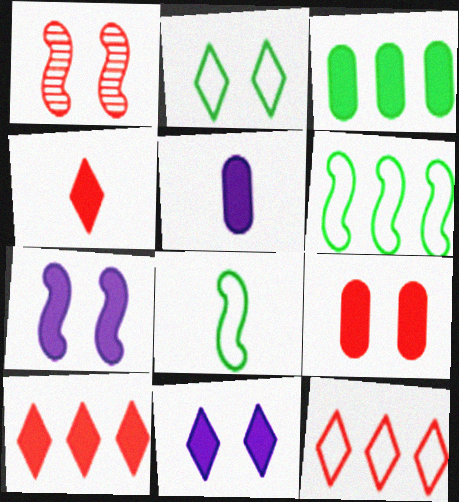[[3, 4, 7], 
[3, 5, 9]]